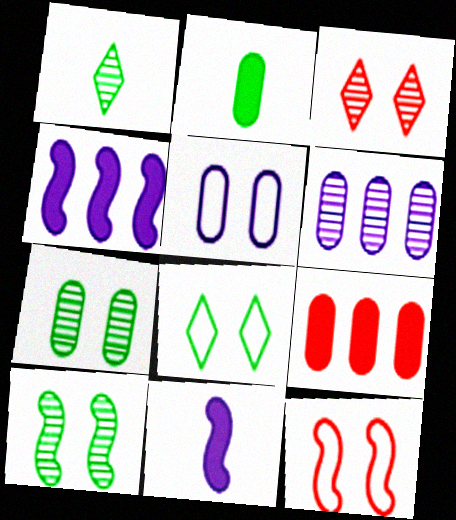[[5, 8, 12]]